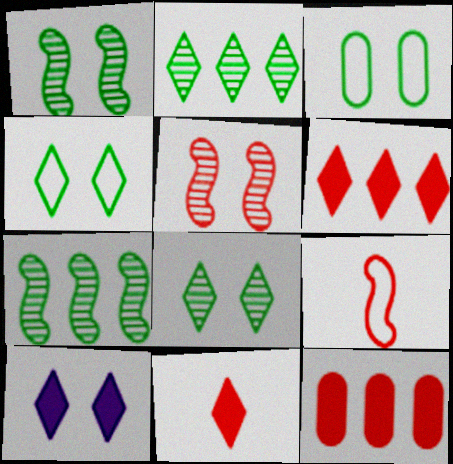[[3, 5, 10]]